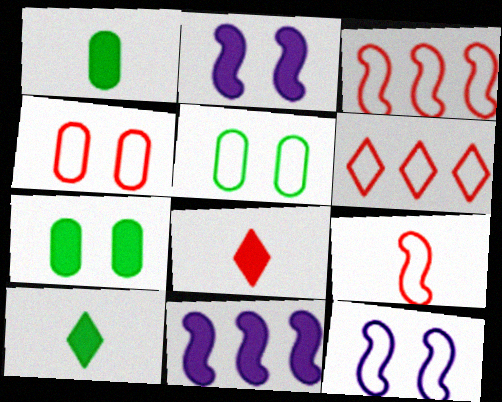[[4, 6, 9], 
[7, 8, 11]]